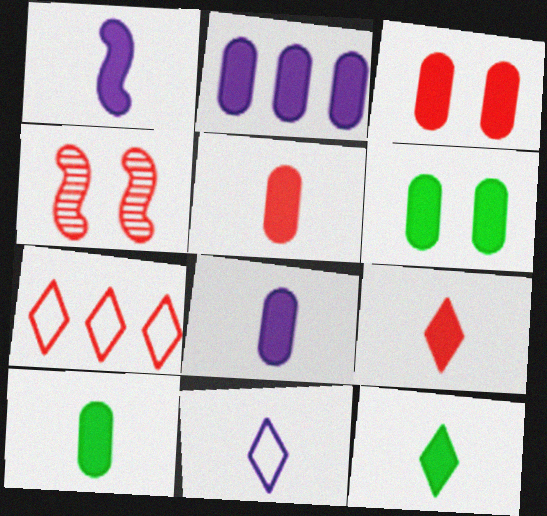[[1, 5, 12], 
[1, 9, 10], 
[2, 3, 10], 
[2, 5, 6], 
[4, 5, 7], 
[5, 8, 10]]